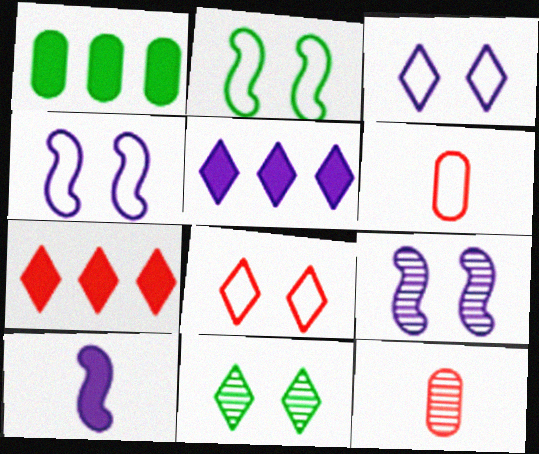[[2, 5, 12]]